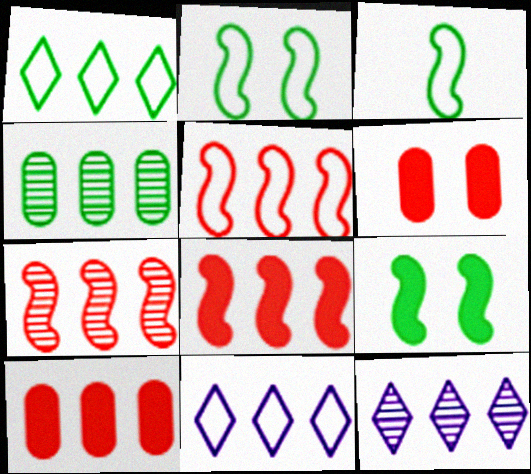[[3, 6, 12], 
[4, 7, 12], 
[4, 8, 11], 
[5, 7, 8]]